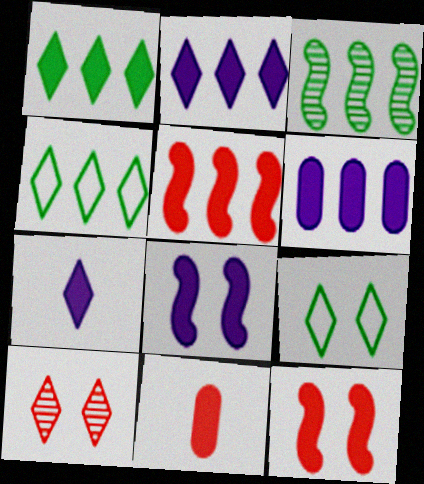[[1, 5, 6], 
[1, 8, 11], 
[4, 7, 10], 
[6, 7, 8]]